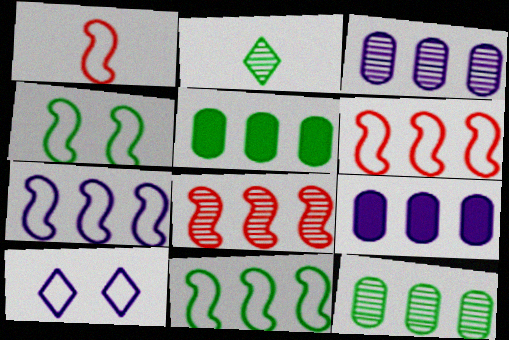[[1, 4, 7], 
[2, 4, 5], 
[6, 7, 11]]